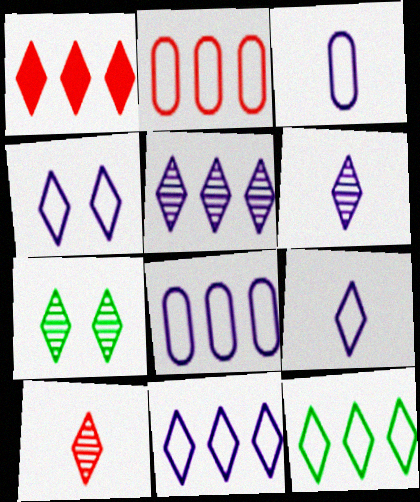[[1, 5, 12], 
[1, 7, 9], 
[4, 9, 11], 
[5, 7, 10]]